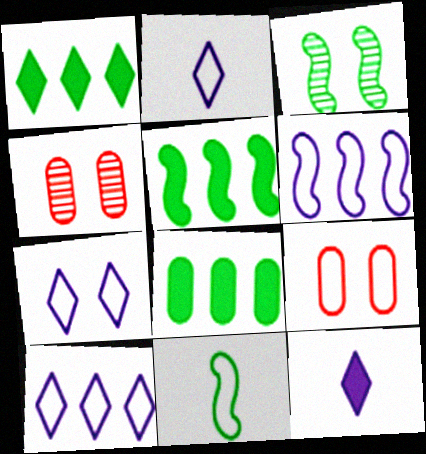[[1, 5, 8], 
[2, 4, 5], 
[2, 7, 10], 
[3, 5, 11], 
[9, 10, 11]]